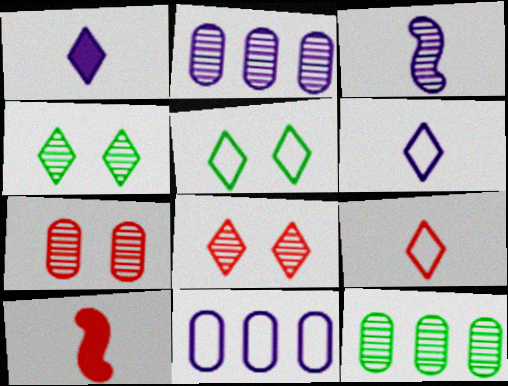[[2, 5, 10], 
[3, 8, 12], 
[4, 10, 11]]